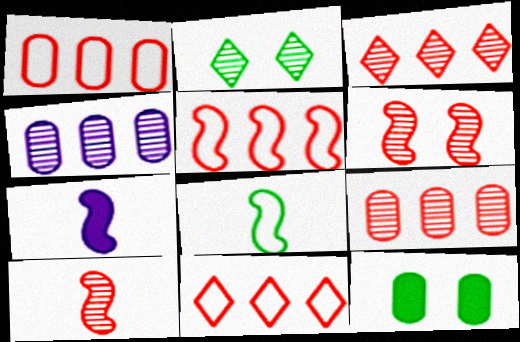[[1, 2, 7], 
[1, 5, 11], 
[2, 4, 10], 
[7, 8, 10]]